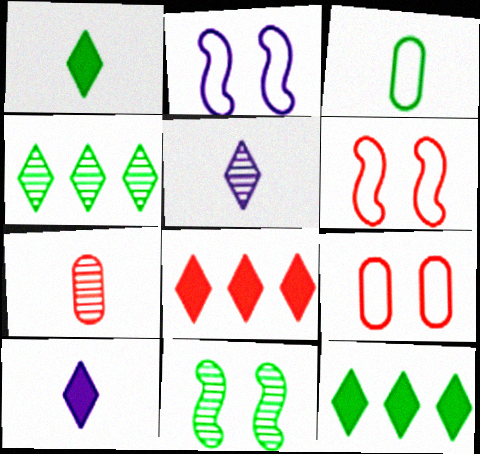[[2, 7, 12], 
[3, 11, 12], 
[6, 7, 8]]